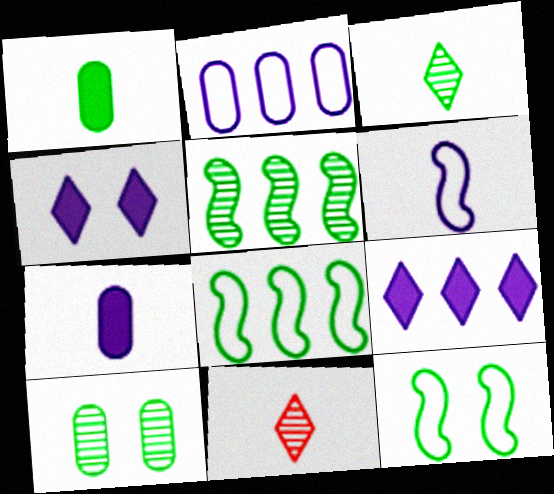[[1, 6, 11], 
[3, 5, 10]]